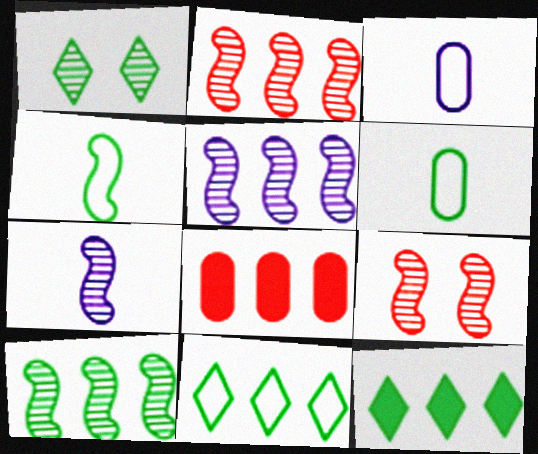[[2, 5, 10], 
[3, 9, 12], 
[5, 8, 11], 
[7, 9, 10]]